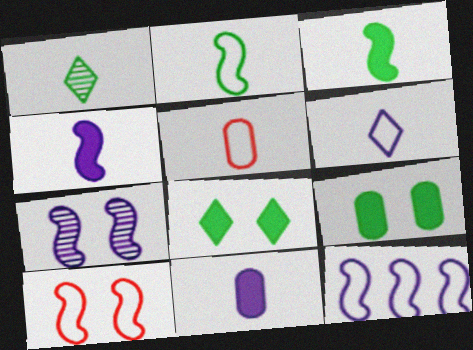[[1, 4, 5], 
[2, 5, 6], 
[2, 10, 12], 
[4, 7, 12]]